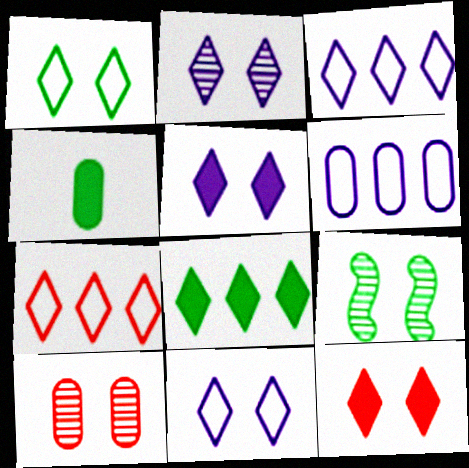[[1, 2, 12], 
[2, 5, 11], 
[2, 9, 10], 
[4, 6, 10]]